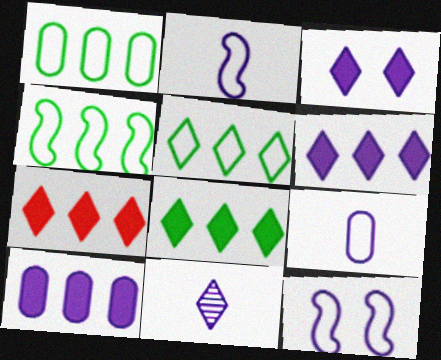[[1, 4, 5], 
[6, 7, 8], 
[10, 11, 12]]